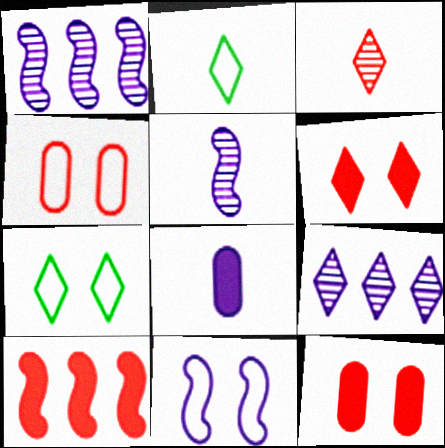[[1, 2, 12], 
[2, 6, 9], 
[3, 4, 10], 
[4, 7, 11], 
[8, 9, 11]]